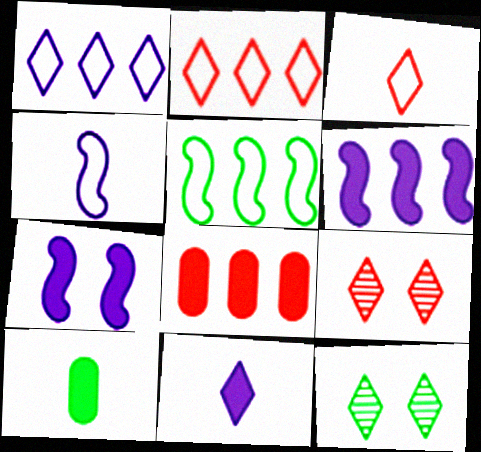[[2, 11, 12], 
[4, 8, 12], 
[5, 10, 12]]